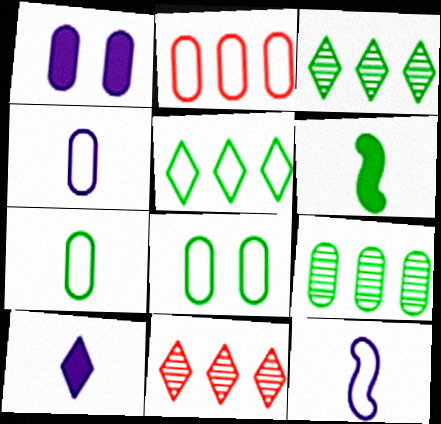[[2, 4, 8], 
[3, 6, 8]]